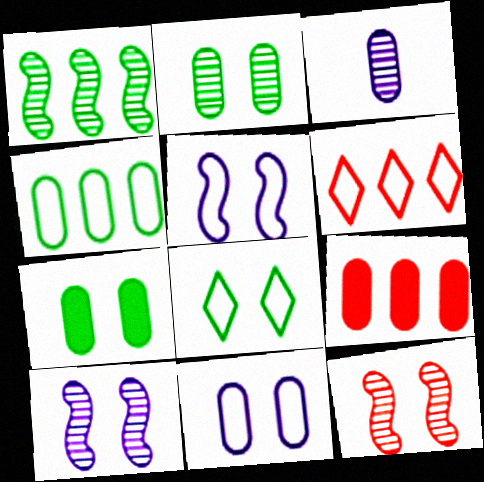[]